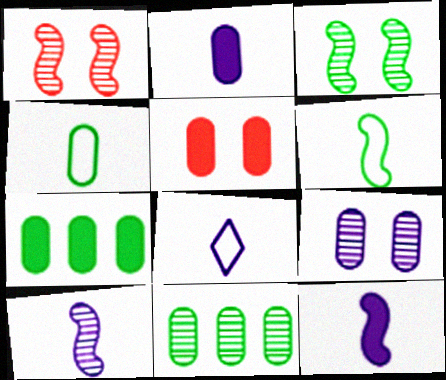[[1, 7, 8], 
[2, 5, 7], 
[2, 8, 10]]